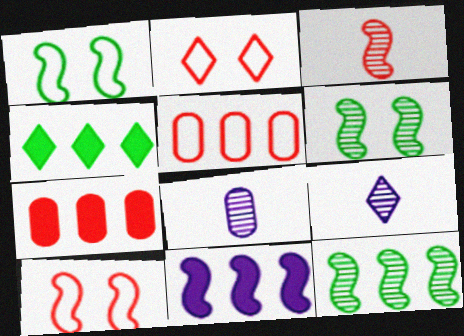[[1, 3, 11], 
[1, 7, 9], 
[2, 3, 7], 
[2, 4, 9], 
[4, 7, 11], 
[4, 8, 10]]